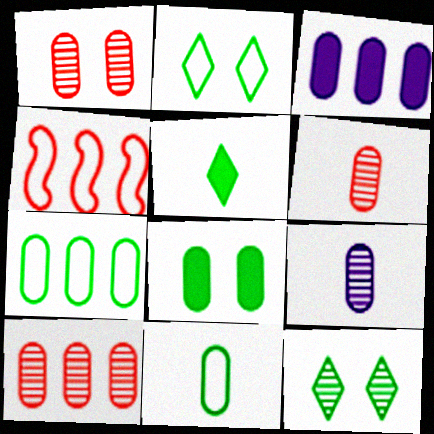[[1, 3, 11], 
[1, 6, 10], 
[3, 7, 10]]